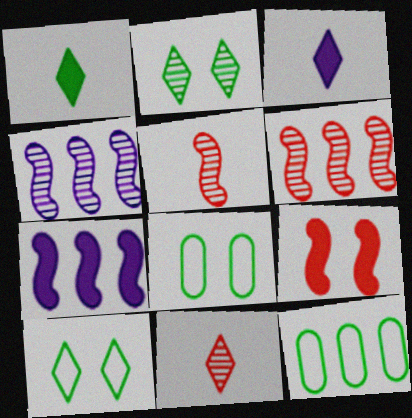[[3, 6, 8], 
[7, 8, 11]]